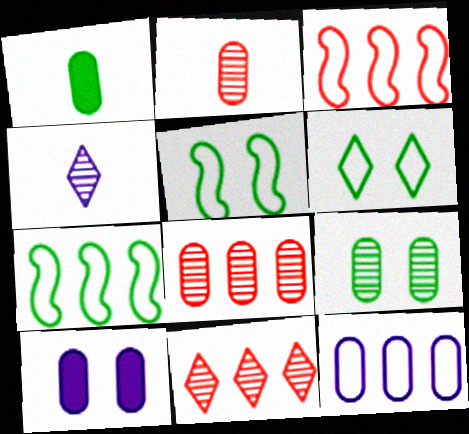[]